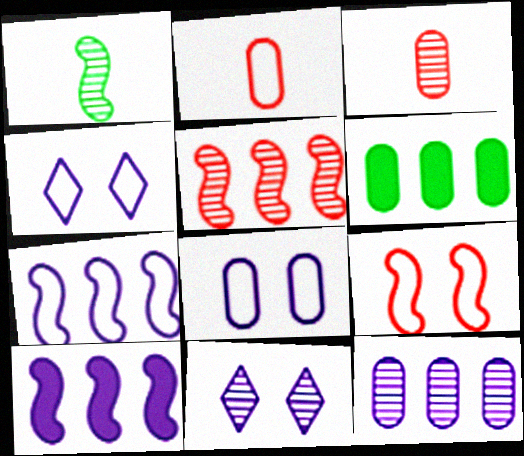[[1, 9, 10], 
[3, 6, 8]]